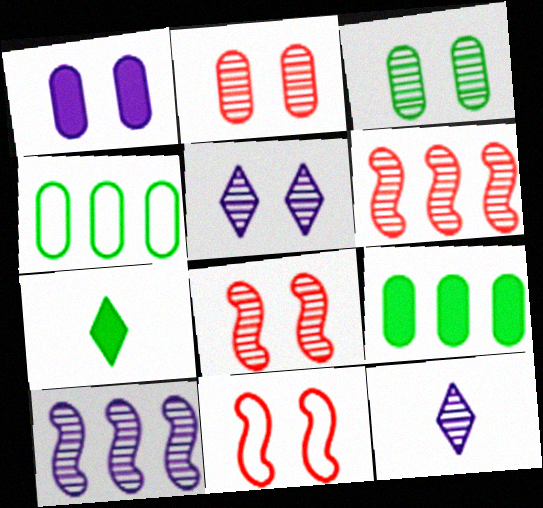[[3, 5, 8], 
[3, 6, 12], 
[9, 11, 12]]